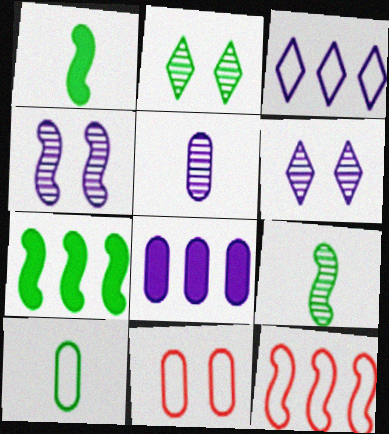[[1, 4, 12], 
[2, 7, 10]]